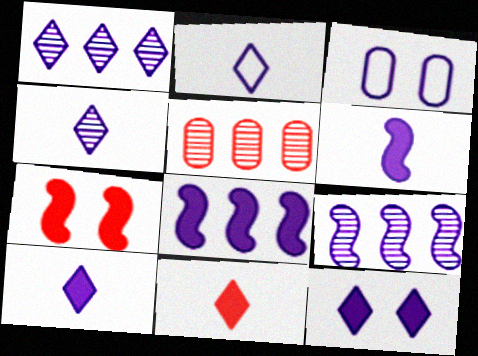[[1, 2, 12], 
[1, 3, 6], 
[2, 4, 10], 
[3, 4, 8], 
[3, 9, 10]]